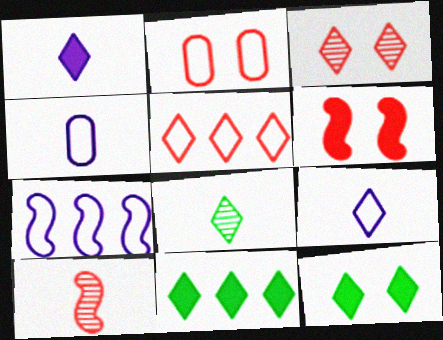[[2, 3, 6], 
[3, 9, 11]]